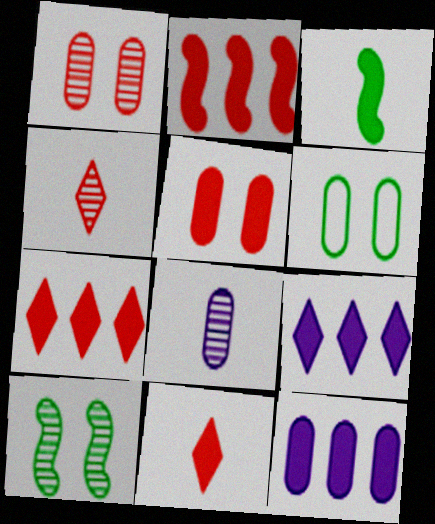[[2, 5, 11], 
[3, 5, 9]]